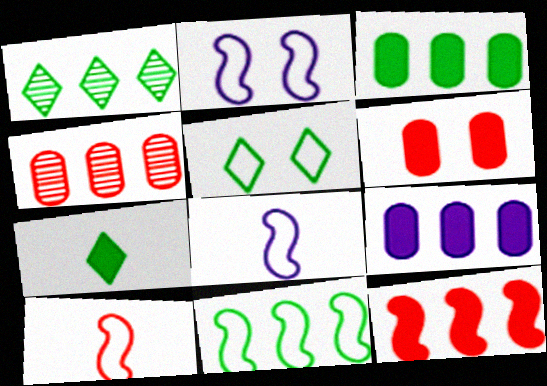[[1, 3, 11], 
[1, 5, 7], 
[1, 6, 8], 
[2, 4, 7], 
[2, 10, 11]]